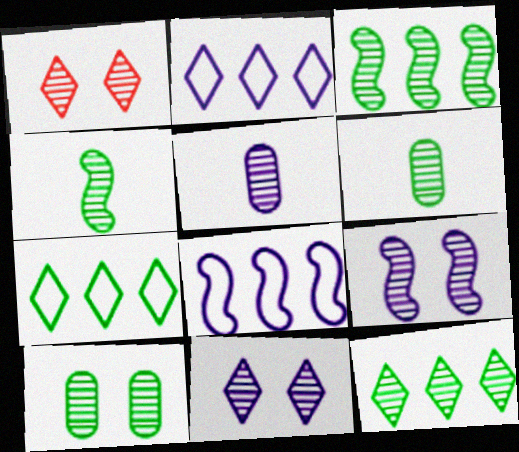[[1, 3, 5], 
[1, 9, 10], 
[4, 10, 12]]